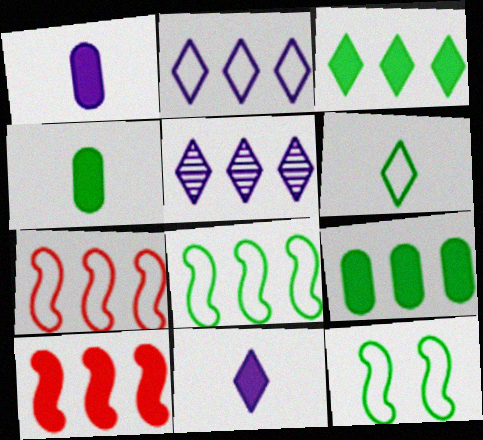[[5, 7, 9]]